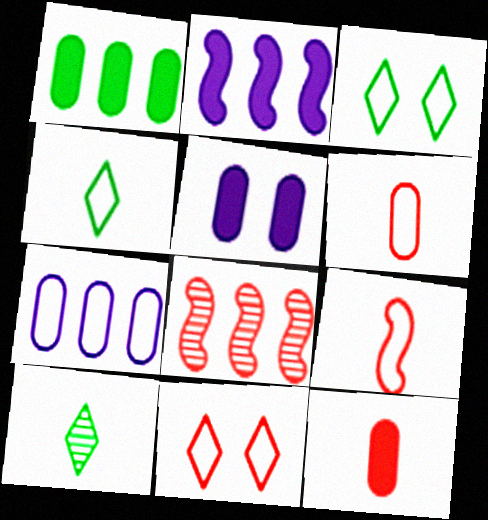[[1, 5, 12], 
[3, 7, 9], 
[4, 5, 8], 
[8, 11, 12]]